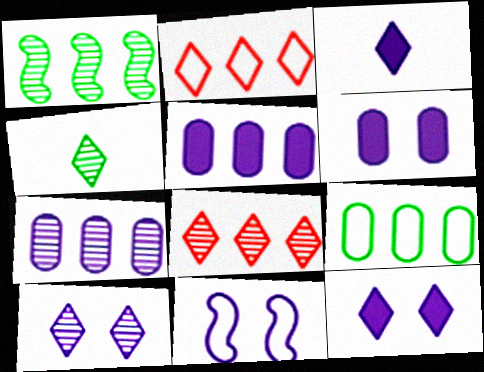[[1, 2, 5], 
[1, 7, 8], 
[2, 4, 12], 
[3, 7, 11], 
[4, 8, 10], 
[6, 10, 11]]